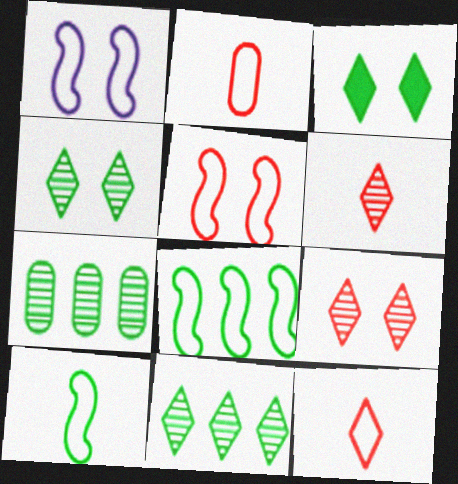[[3, 7, 10]]